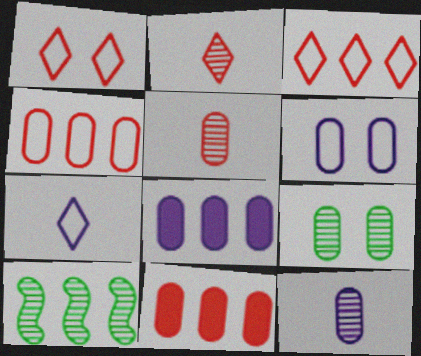[[3, 8, 10], 
[6, 8, 12]]